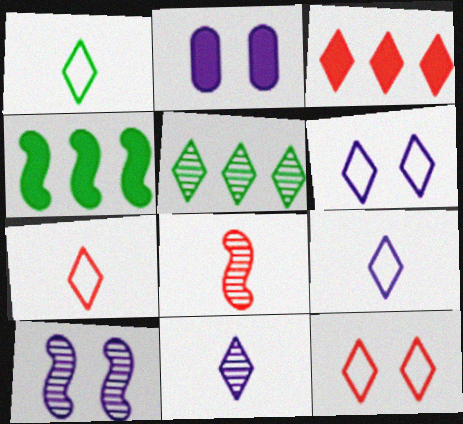[[1, 7, 9], 
[2, 6, 10]]